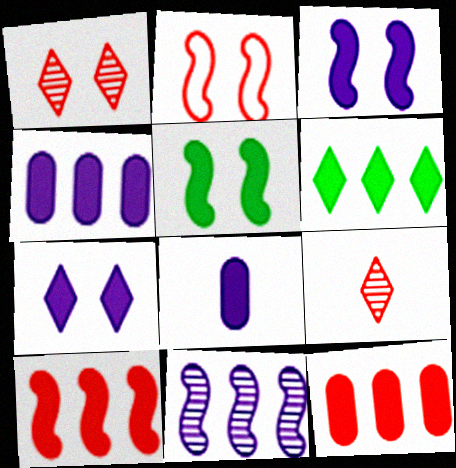[[2, 9, 12], 
[4, 6, 10]]